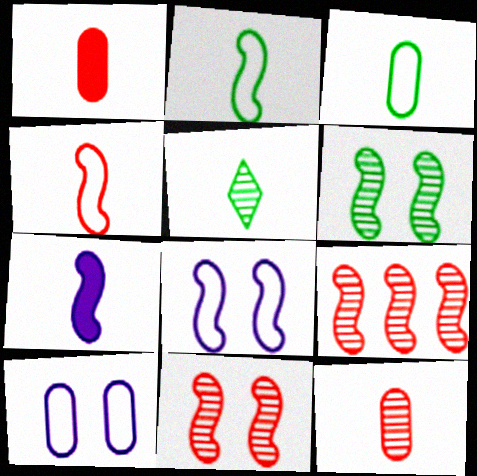[]